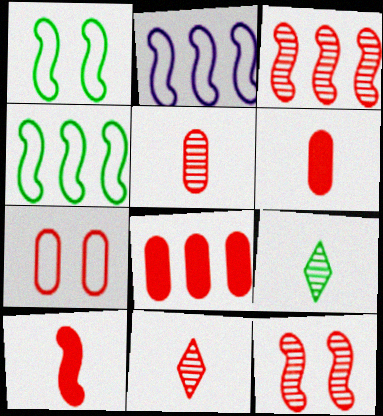[[5, 7, 8]]